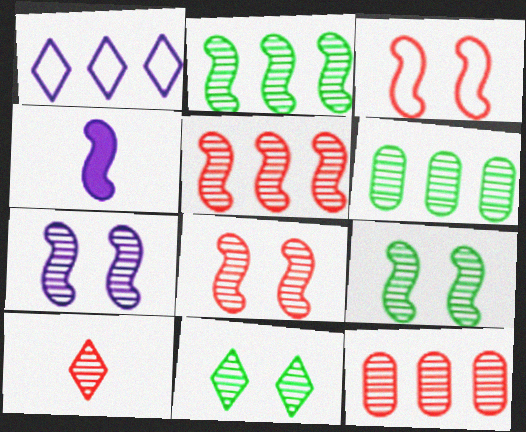[[2, 3, 4], 
[6, 7, 10], 
[7, 8, 9], 
[8, 10, 12]]